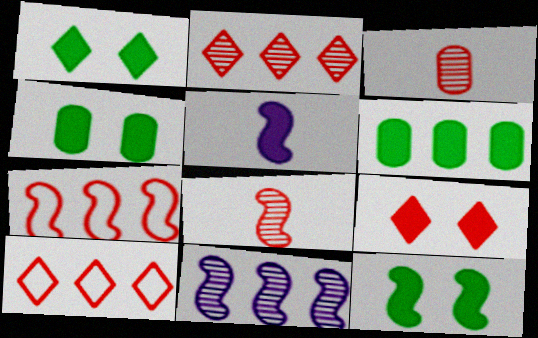[[1, 4, 12], 
[3, 7, 9], 
[5, 6, 9], 
[6, 10, 11]]